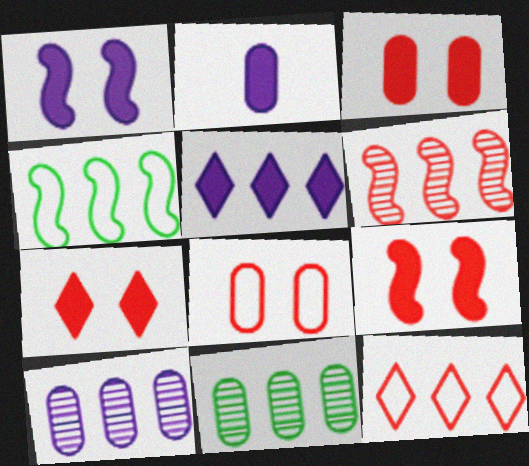[[1, 2, 5], 
[2, 8, 11], 
[3, 7, 9]]